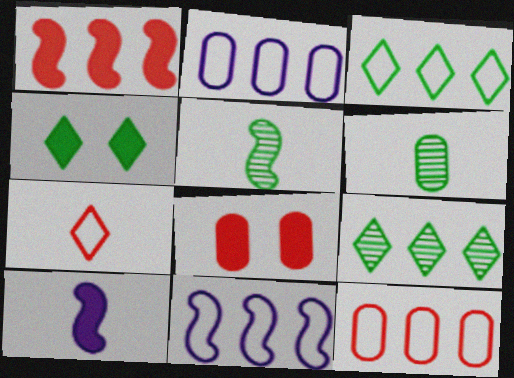[[1, 2, 9], 
[2, 6, 8], 
[3, 11, 12], 
[6, 7, 10]]